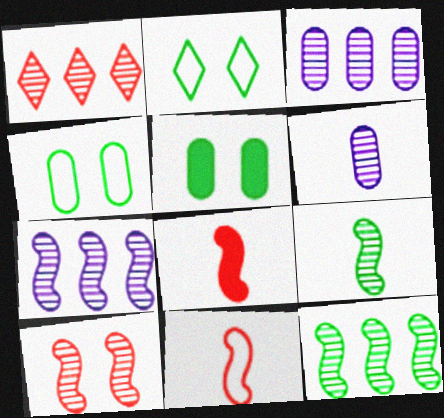[[1, 3, 12], 
[2, 3, 8], 
[7, 9, 10]]